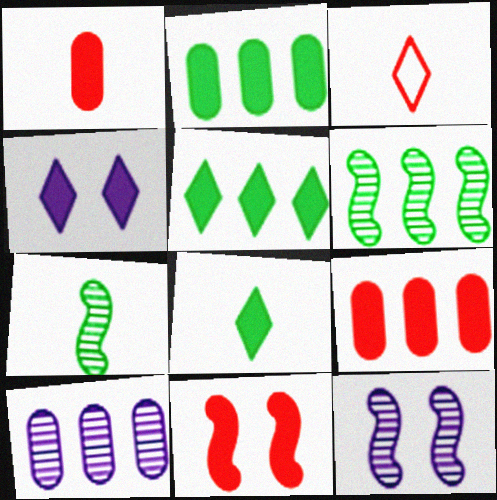[[2, 3, 12]]